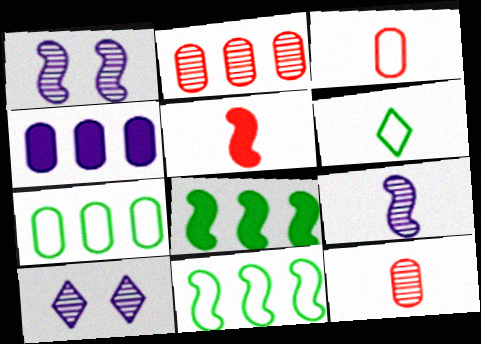[[1, 5, 11], 
[2, 4, 7], 
[3, 8, 10], 
[5, 7, 10]]